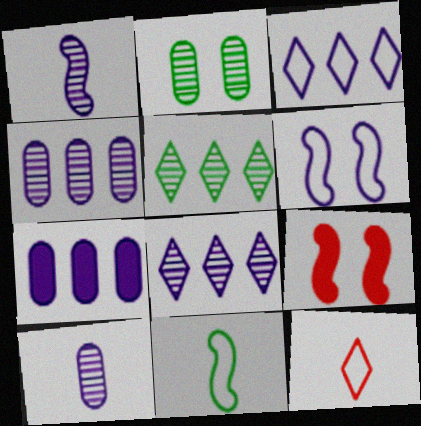[]